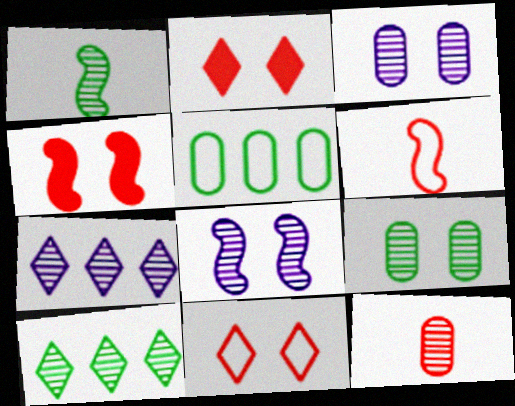[[1, 9, 10], 
[8, 10, 12]]